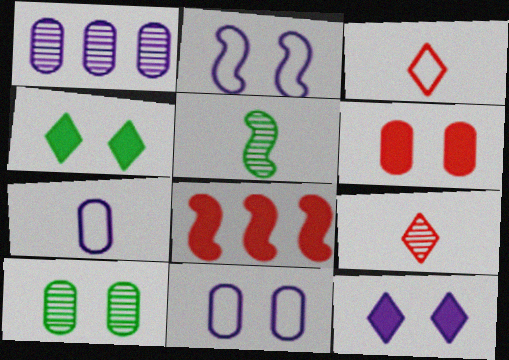[[2, 5, 8], 
[6, 10, 11]]